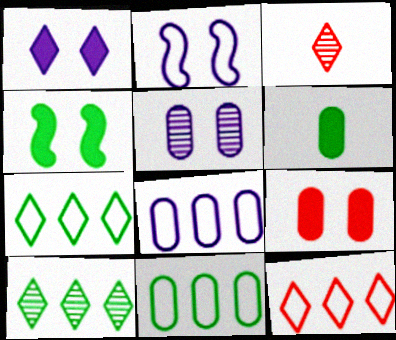[[1, 2, 5], 
[1, 3, 7], 
[1, 4, 9], 
[3, 4, 8]]